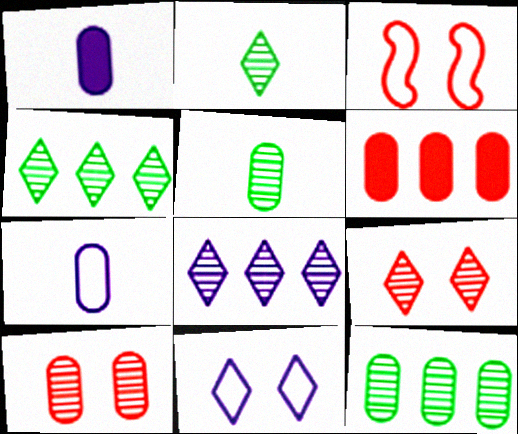[[1, 3, 4], 
[2, 8, 9]]